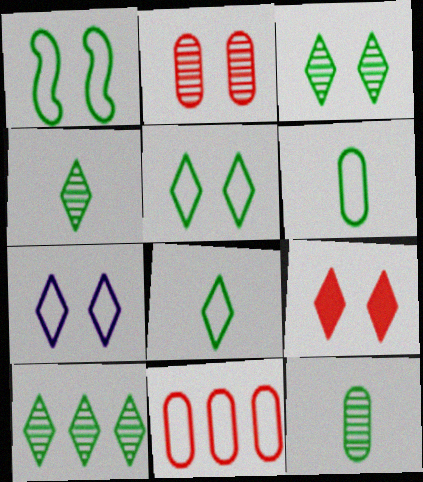[[3, 4, 10], 
[3, 7, 9]]